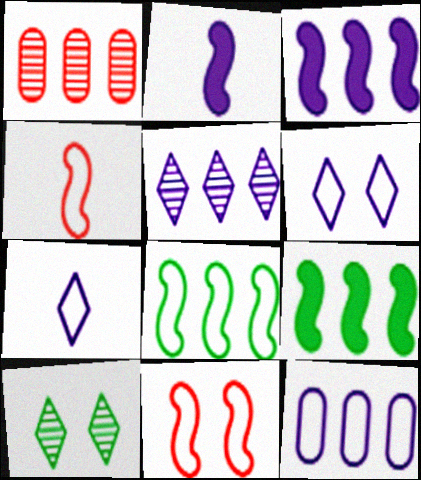[[3, 5, 12]]